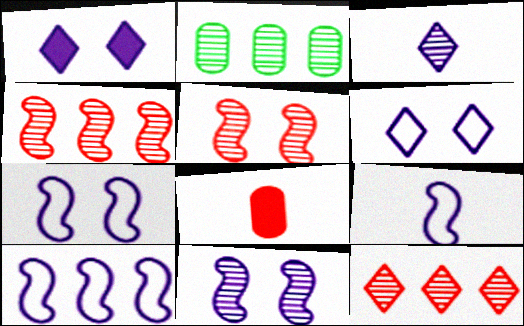[[2, 3, 5], 
[7, 9, 10]]